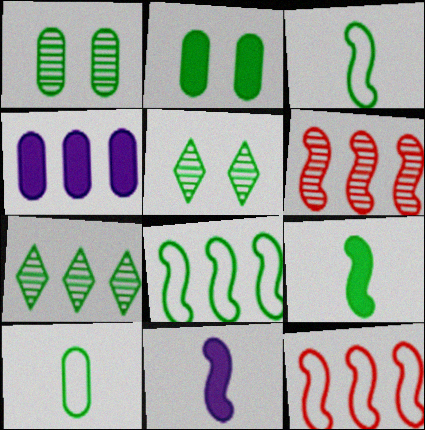[[2, 3, 7], 
[4, 7, 12]]